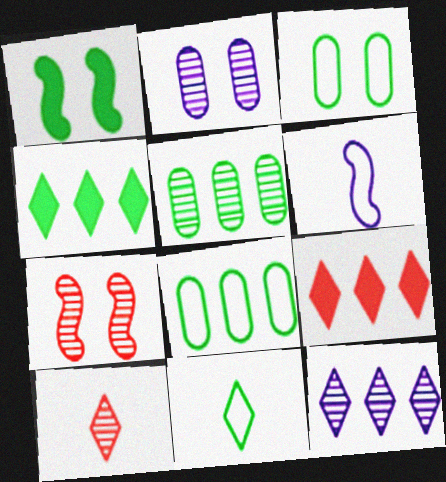[[1, 5, 11]]